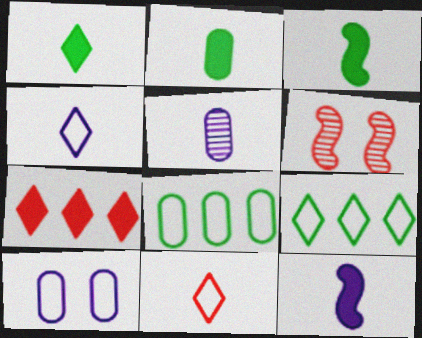[[1, 2, 3], 
[3, 5, 11], 
[4, 5, 12]]